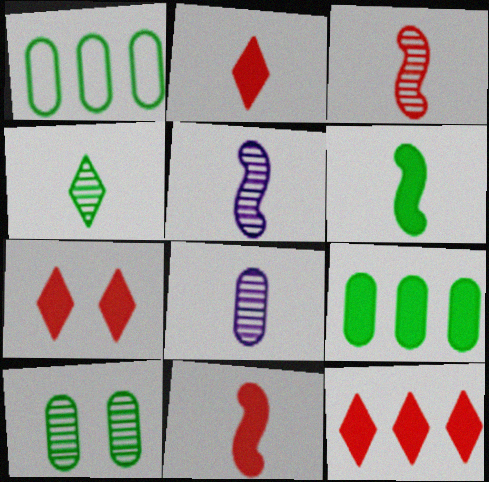[[1, 5, 7], 
[2, 7, 12], 
[3, 4, 8]]